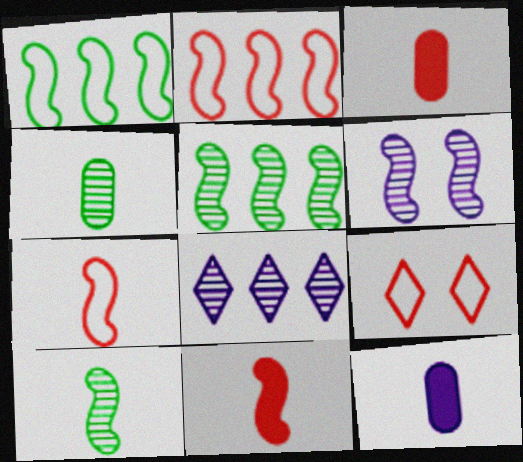[[1, 6, 11], 
[5, 9, 12]]